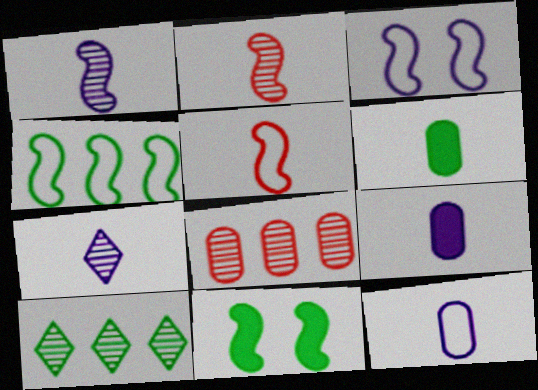[[3, 4, 5], 
[5, 6, 7]]